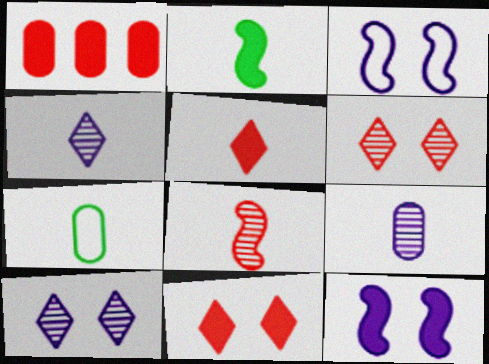[]